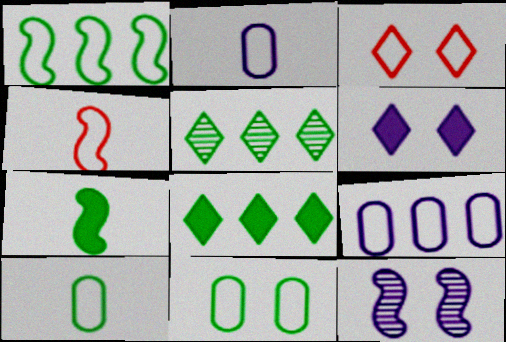[[1, 2, 3], 
[5, 7, 11]]